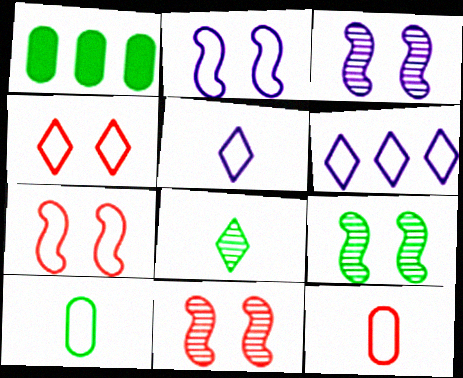[[1, 5, 11], 
[3, 9, 11], 
[6, 7, 10]]